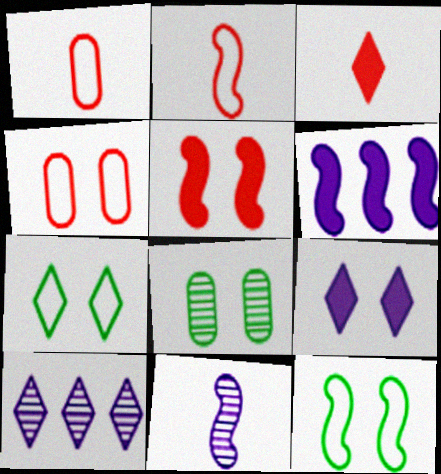[[3, 7, 10]]